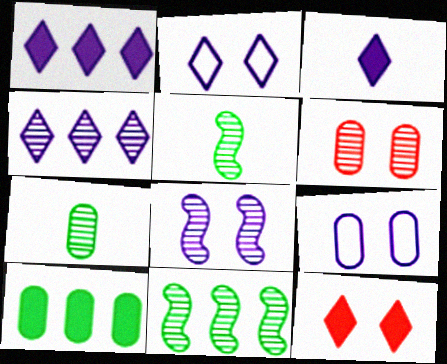[[2, 3, 4], 
[4, 5, 6]]